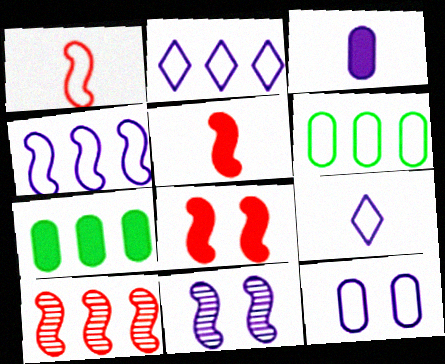[[1, 8, 10], 
[2, 3, 11], 
[2, 7, 10], 
[4, 9, 12]]